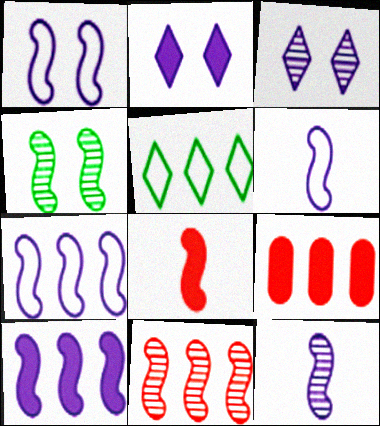[[1, 6, 7], 
[1, 10, 12], 
[4, 7, 8], 
[4, 11, 12]]